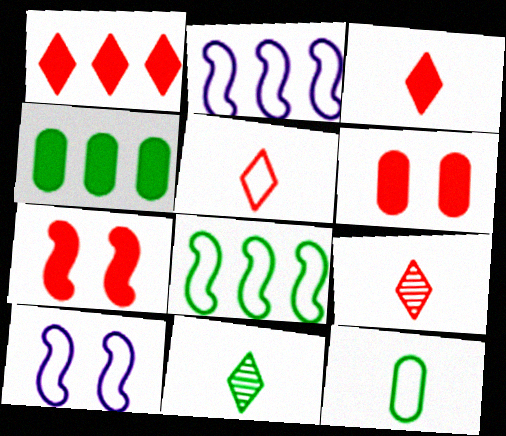[[2, 6, 11], 
[3, 5, 9], 
[4, 9, 10]]